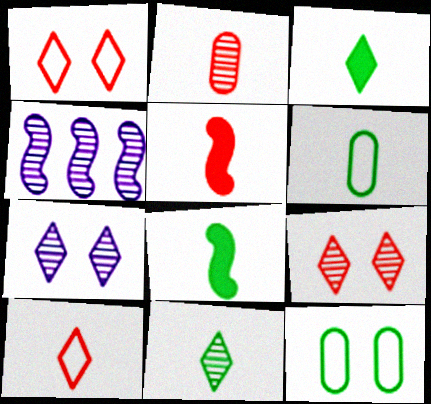[[2, 5, 10], 
[6, 8, 11]]